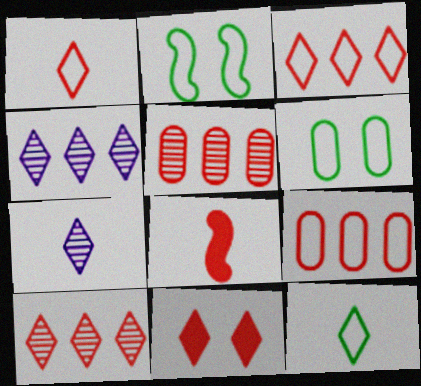[[1, 10, 11], 
[4, 6, 8], 
[4, 11, 12]]